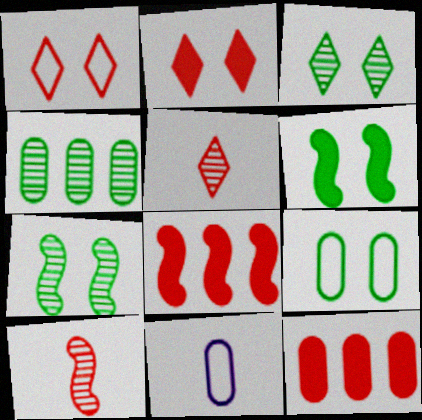[[1, 10, 12], 
[3, 6, 9], 
[3, 8, 11]]